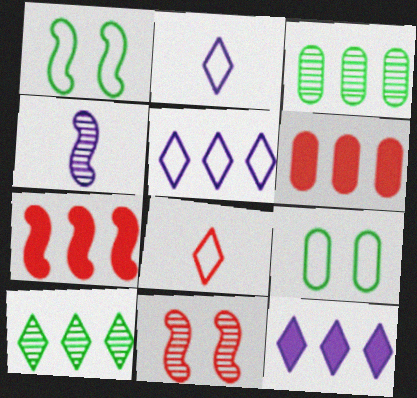[[1, 4, 7], 
[3, 5, 7], 
[6, 8, 11]]